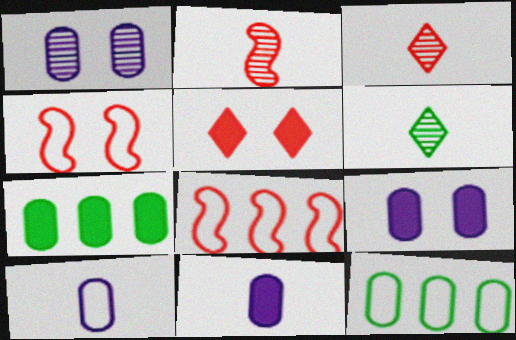[[6, 8, 9]]